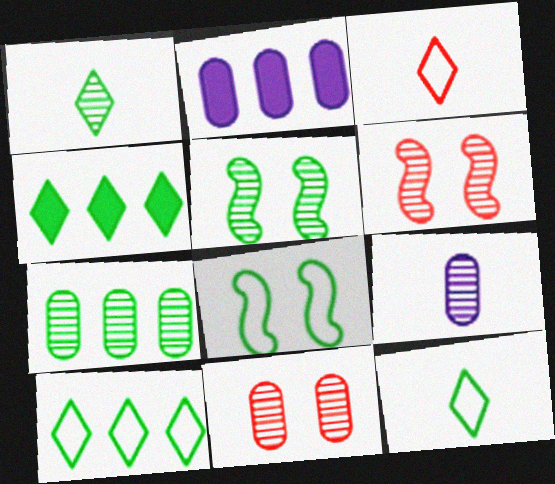[[1, 5, 7], 
[2, 3, 5], 
[2, 6, 12], 
[7, 9, 11]]